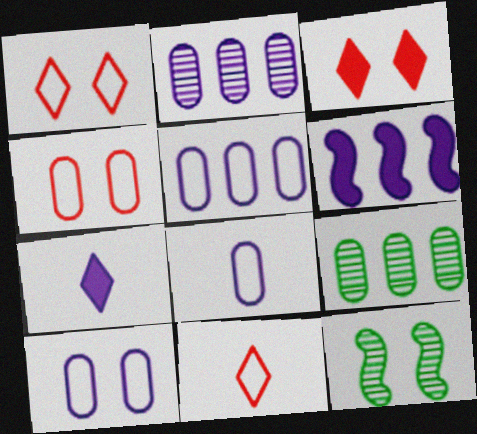[[3, 10, 12], 
[5, 8, 10]]